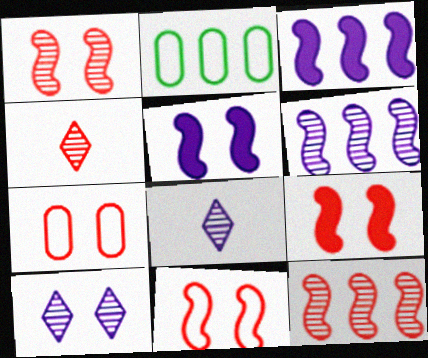[[1, 9, 11], 
[2, 4, 5], 
[2, 8, 9]]